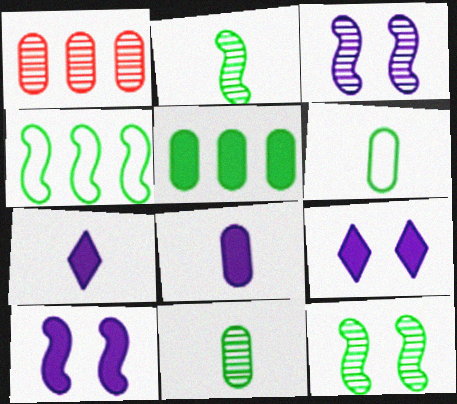[]